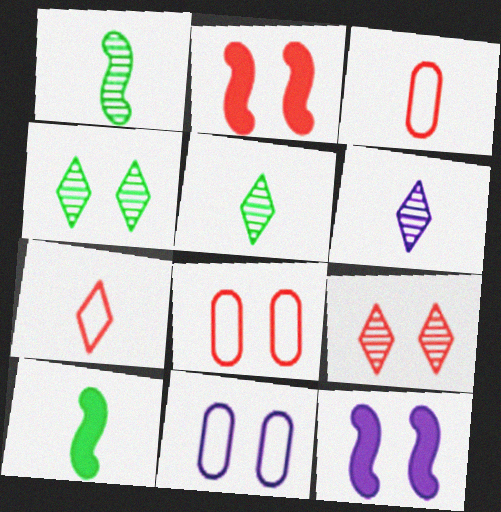[[2, 4, 11], 
[2, 8, 9], 
[3, 6, 10], 
[4, 8, 12]]